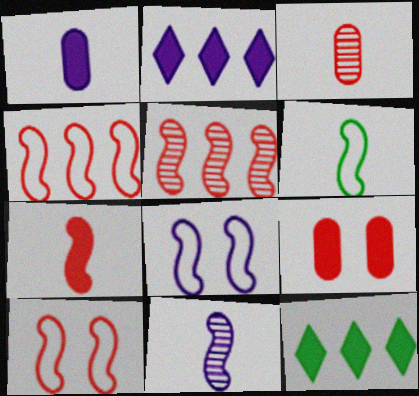[[3, 8, 12], 
[4, 6, 8], 
[5, 7, 10], 
[6, 7, 11]]